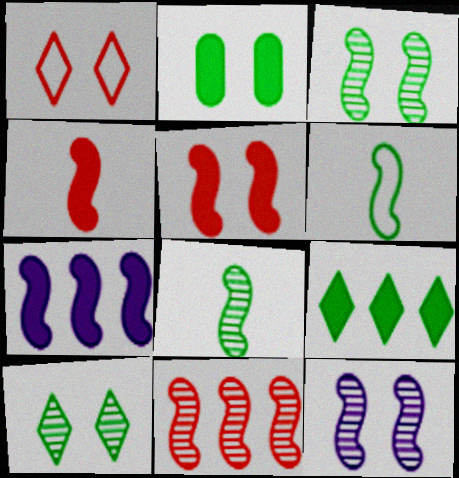[[1, 2, 12], 
[8, 11, 12]]